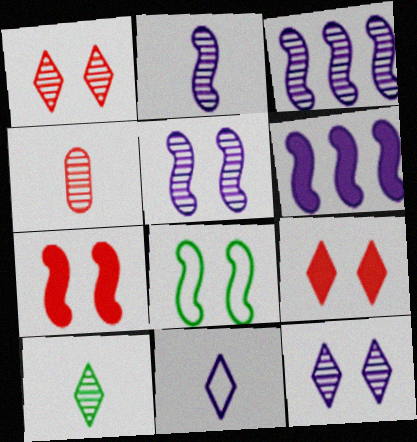[[2, 3, 5], 
[2, 4, 10], 
[5, 7, 8]]